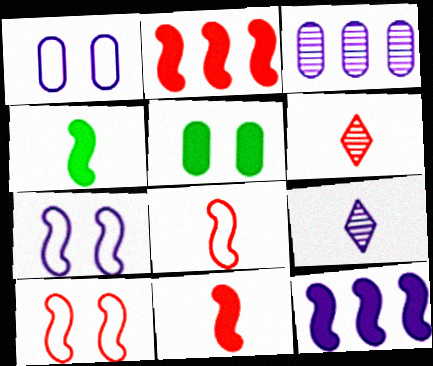[[1, 9, 12]]